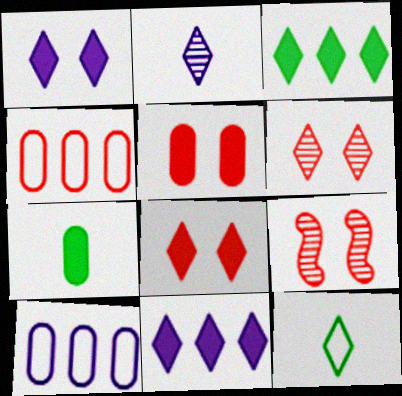[[6, 11, 12]]